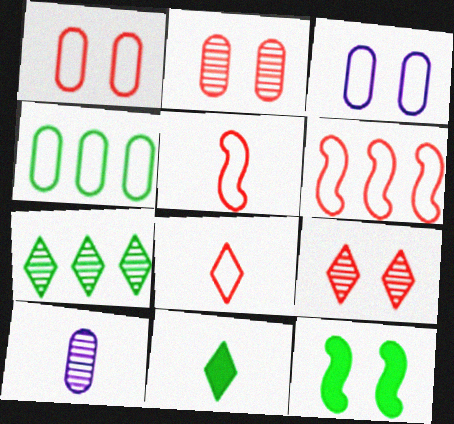[[1, 6, 8], 
[3, 9, 12], 
[5, 10, 11]]